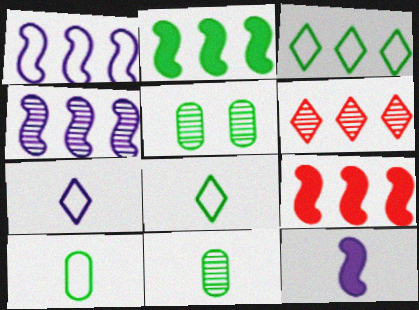[[2, 5, 8], 
[5, 7, 9]]